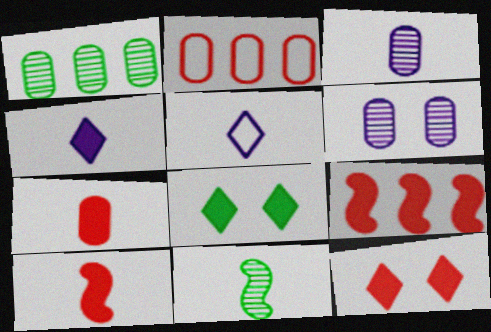[[5, 7, 11], 
[7, 9, 12]]